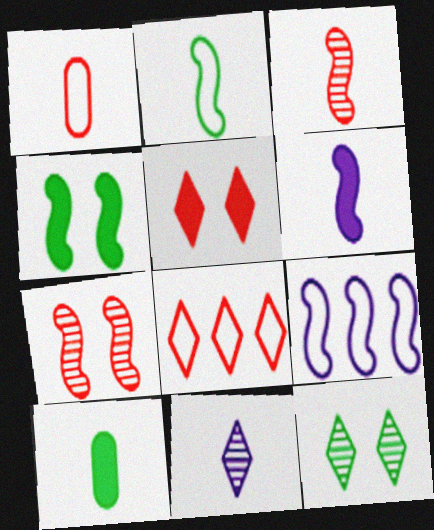[[2, 3, 6], 
[3, 4, 9]]